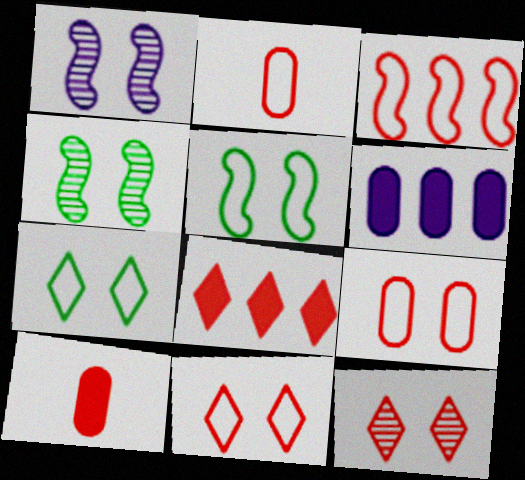[[2, 3, 11], 
[3, 10, 12]]